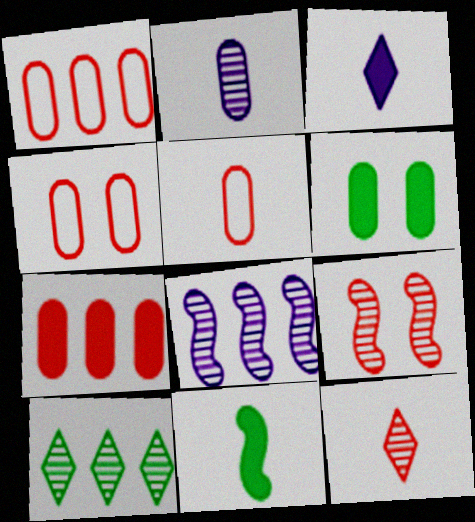[[1, 2, 6], 
[1, 4, 5], 
[2, 9, 10]]